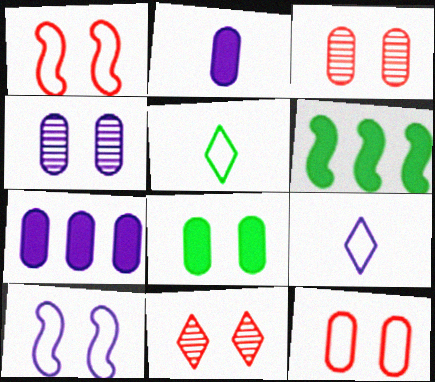[[3, 6, 9], 
[4, 8, 12], 
[8, 10, 11]]